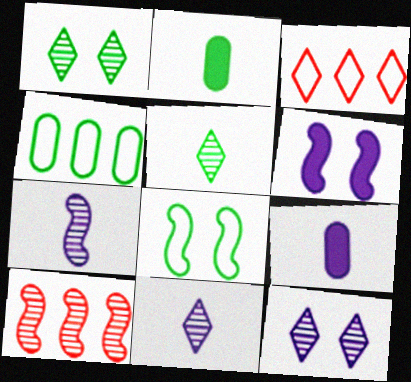[]